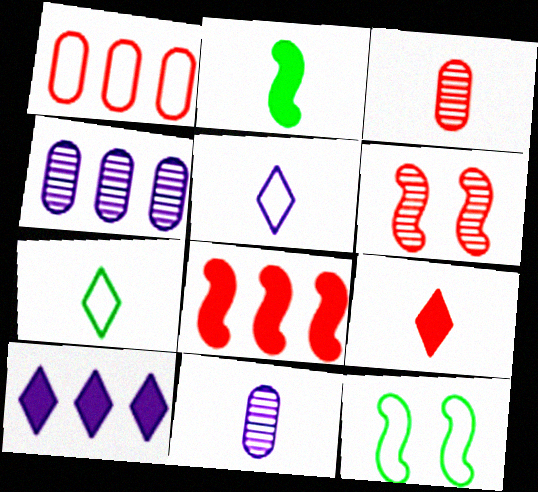[[1, 5, 12], 
[1, 6, 9], 
[2, 3, 5], 
[3, 10, 12], 
[4, 9, 12]]